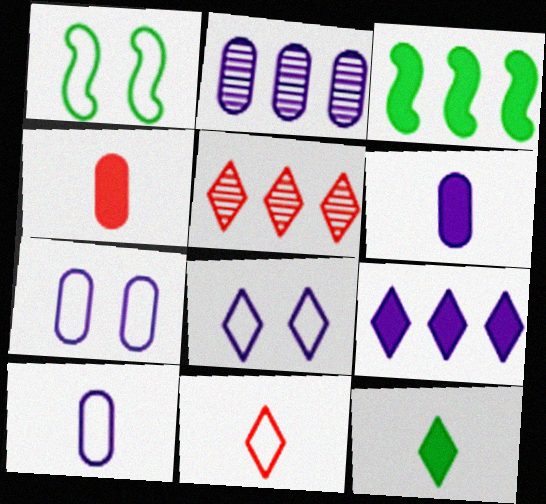[[1, 5, 6], 
[2, 6, 7], 
[5, 8, 12]]